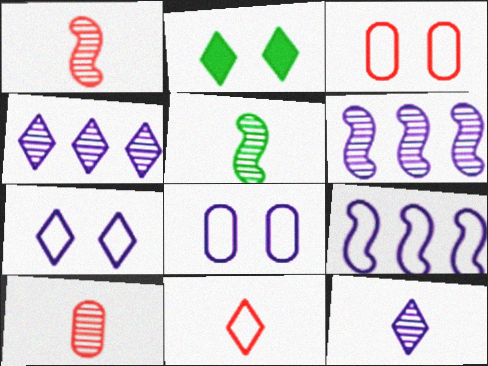[[2, 4, 11], 
[2, 9, 10], 
[5, 10, 12]]